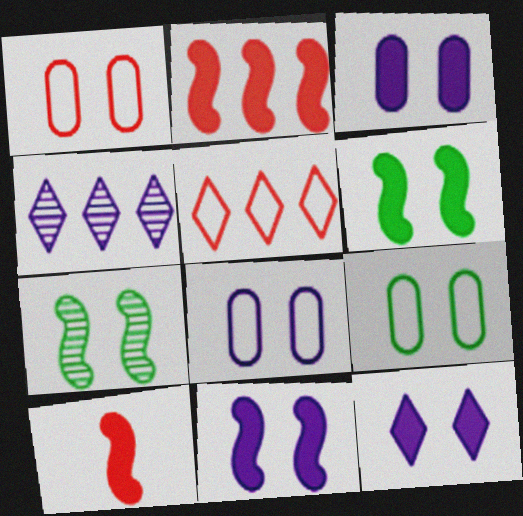[[1, 7, 12], 
[1, 8, 9], 
[3, 11, 12], 
[4, 9, 10]]